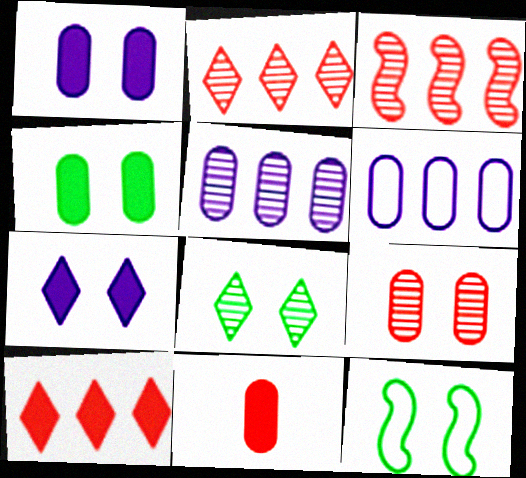[[4, 8, 12], 
[7, 9, 12]]